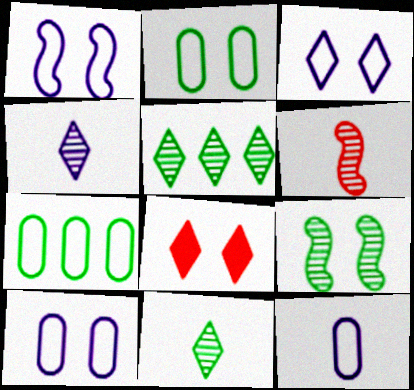[[1, 3, 10], 
[8, 9, 10]]